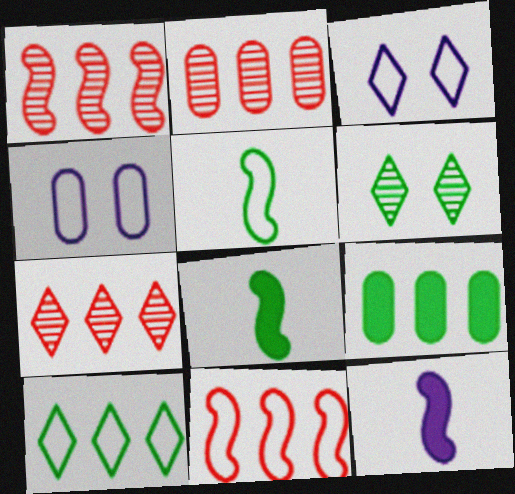[[1, 2, 7], 
[2, 3, 8], 
[4, 7, 8], 
[5, 6, 9]]